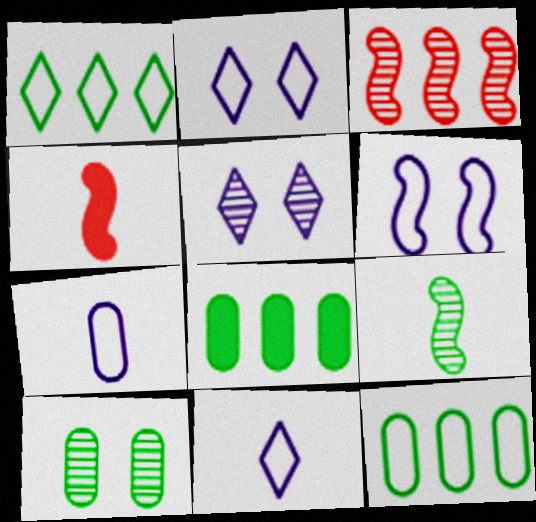[[4, 5, 12]]